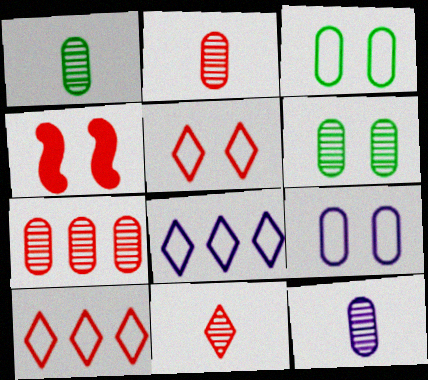[[1, 2, 12], 
[1, 4, 8], 
[2, 4, 10], 
[6, 7, 12]]